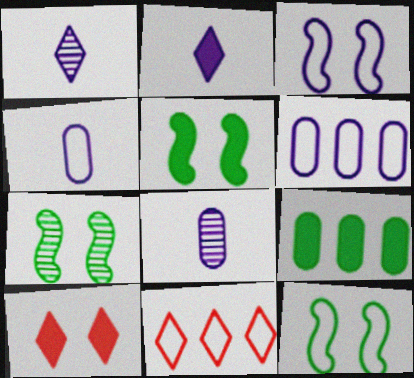[[4, 11, 12], 
[5, 7, 12], 
[5, 8, 11]]